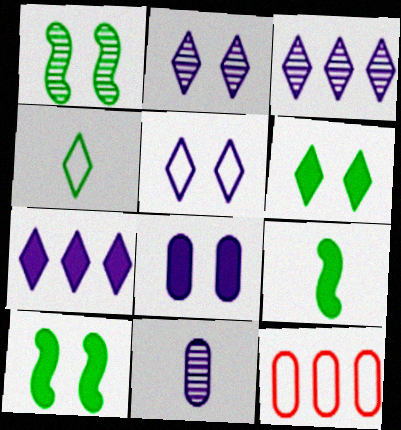[[2, 9, 12]]